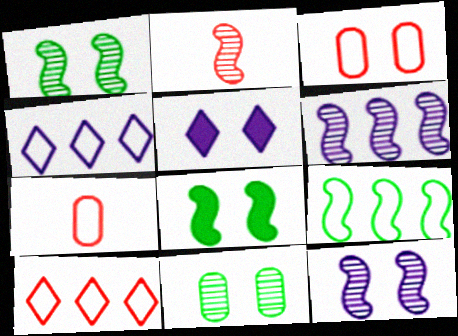[[1, 2, 6], 
[1, 3, 5]]